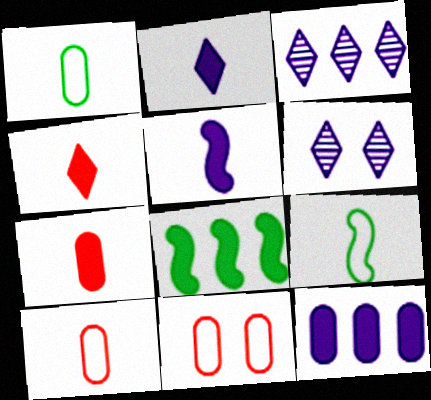[[6, 8, 10]]